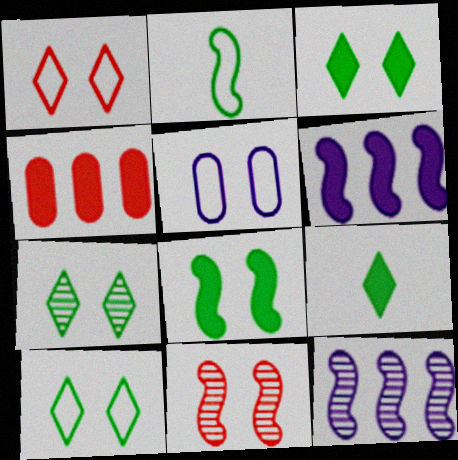[[2, 6, 11], 
[3, 5, 11], 
[3, 7, 10]]